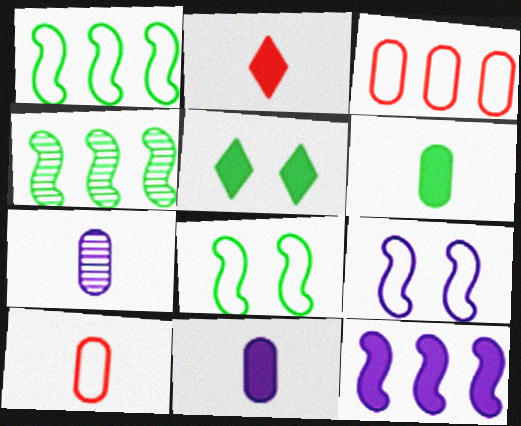[[6, 7, 10]]